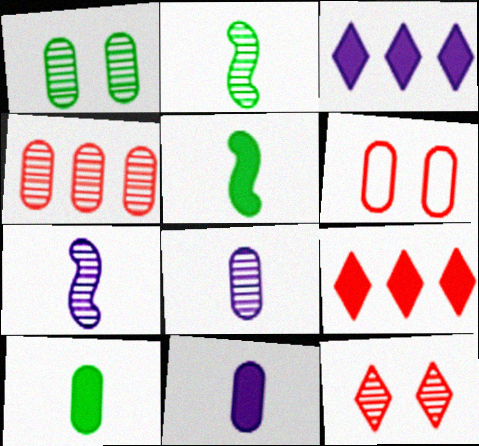[[1, 4, 8], 
[2, 3, 6]]